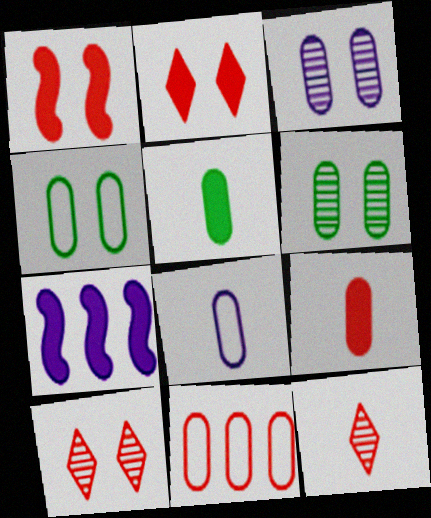[[1, 11, 12], 
[2, 5, 7], 
[3, 5, 11], 
[4, 7, 12], 
[4, 8, 11]]